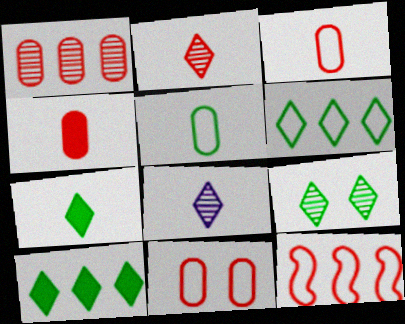[[1, 4, 11], 
[6, 7, 9]]